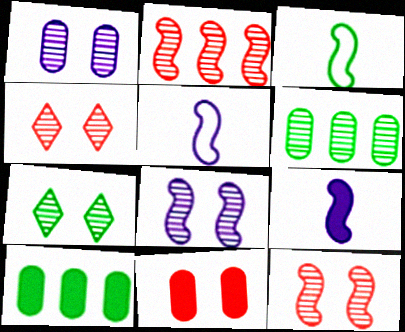[[1, 7, 12], 
[3, 7, 10], 
[4, 5, 10]]